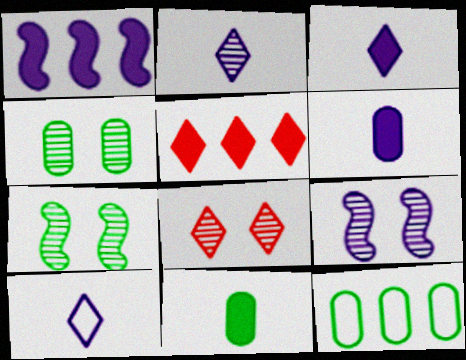[[2, 3, 10], 
[4, 8, 9], 
[4, 11, 12]]